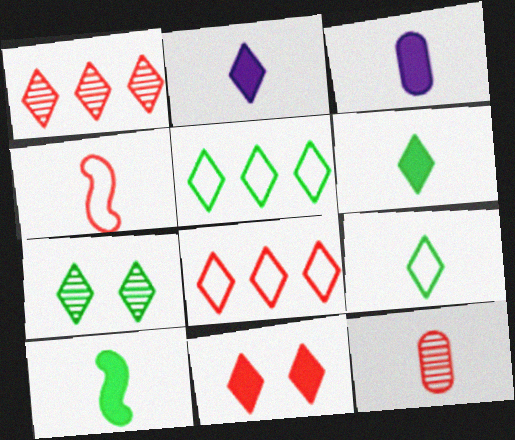[[2, 7, 8], 
[5, 6, 7]]